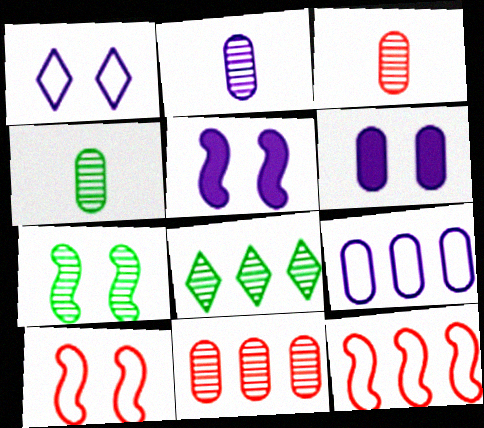[[2, 3, 4], 
[2, 6, 9], 
[4, 7, 8], 
[5, 7, 10]]